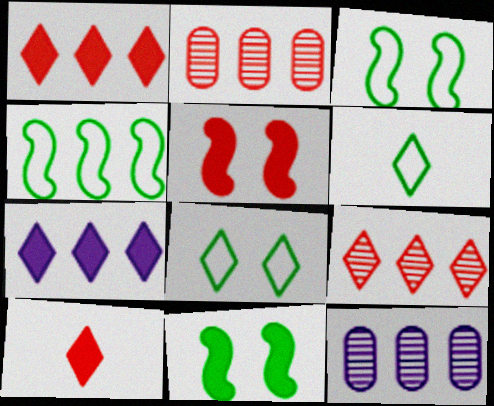[[1, 4, 12], 
[2, 4, 7], 
[3, 10, 12], 
[5, 6, 12]]